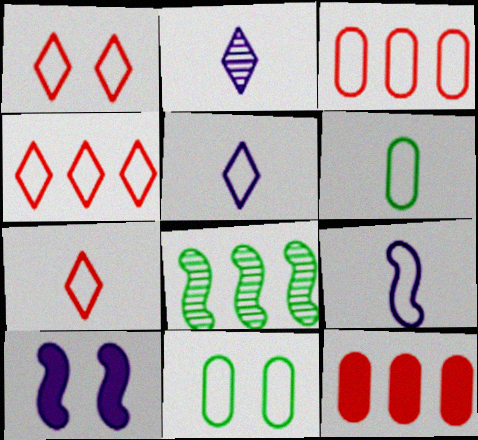[[1, 4, 7], 
[4, 9, 11], 
[6, 7, 9]]